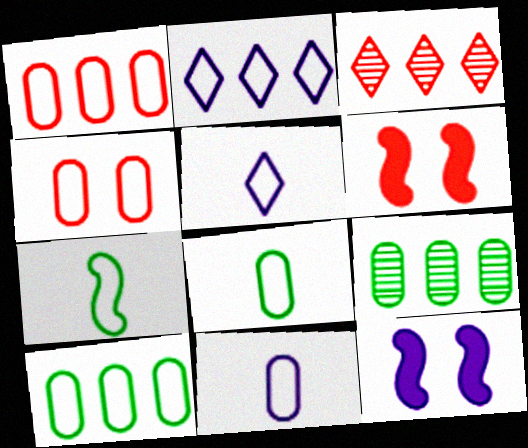[[2, 4, 7], 
[3, 8, 12], 
[4, 10, 11], 
[5, 6, 9]]